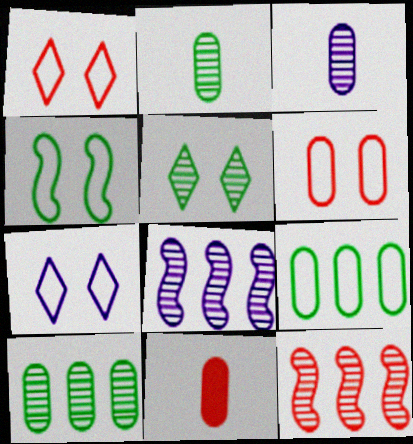[[1, 11, 12], 
[3, 5, 12], 
[4, 6, 7]]